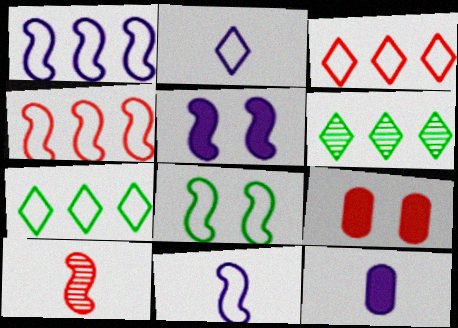[[3, 9, 10], 
[4, 8, 11], 
[6, 9, 11]]